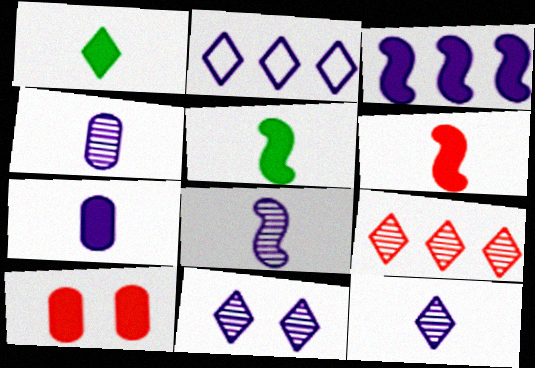[[1, 3, 10], 
[1, 6, 7], 
[4, 8, 12]]